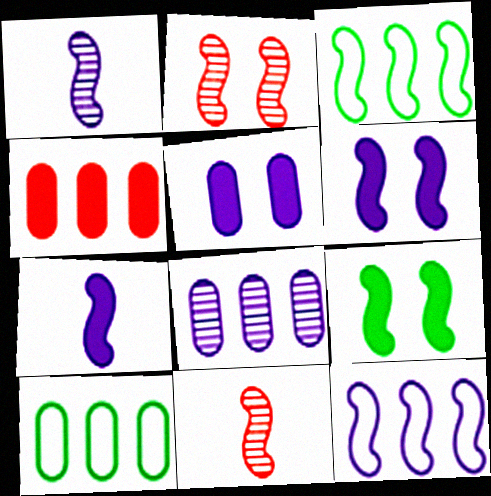[[1, 6, 12], 
[2, 3, 7], 
[3, 6, 11], 
[4, 8, 10], 
[9, 11, 12]]